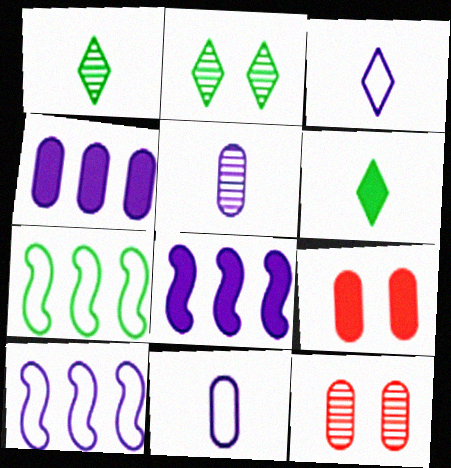[[1, 9, 10], 
[6, 8, 9], 
[6, 10, 12]]